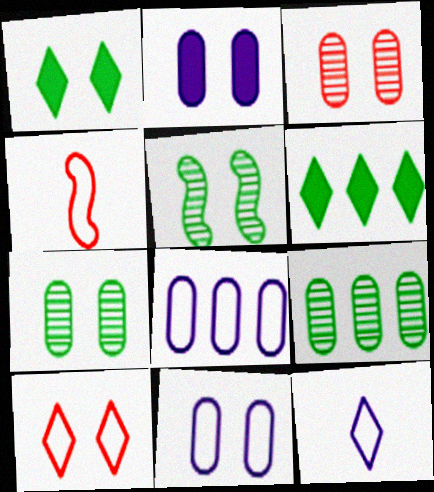[[2, 5, 10]]